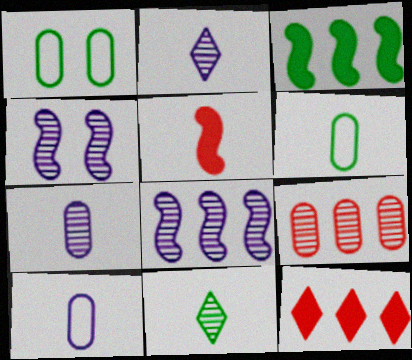[[1, 3, 11], 
[2, 5, 6], 
[4, 6, 12], 
[4, 9, 11], 
[5, 10, 11]]